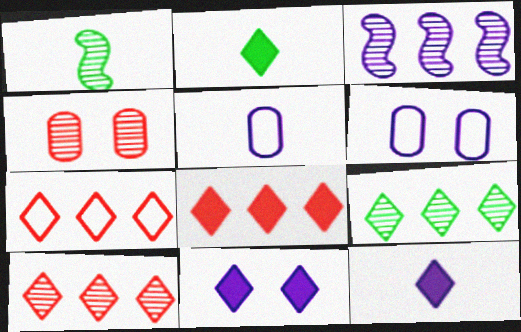[[1, 6, 8], 
[2, 8, 11], 
[3, 5, 11], 
[3, 6, 12], 
[7, 8, 10]]